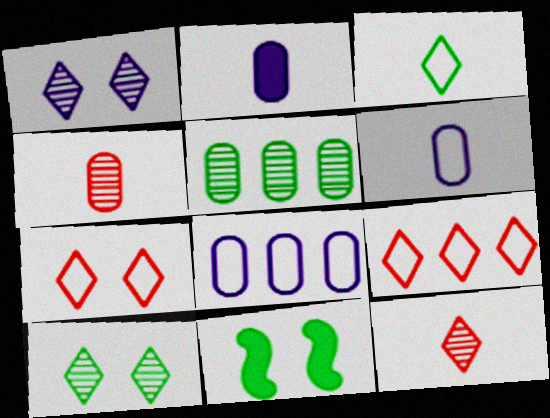[[3, 5, 11], 
[8, 11, 12]]